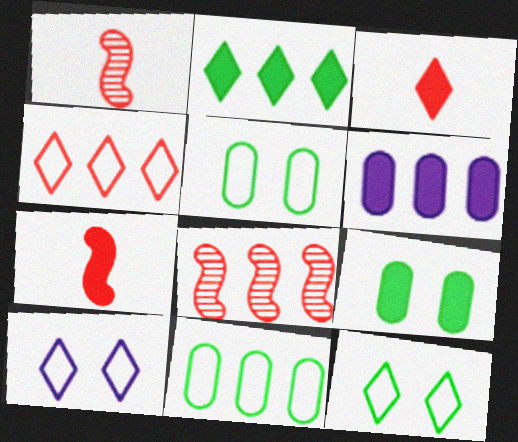[[1, 6, 12]]